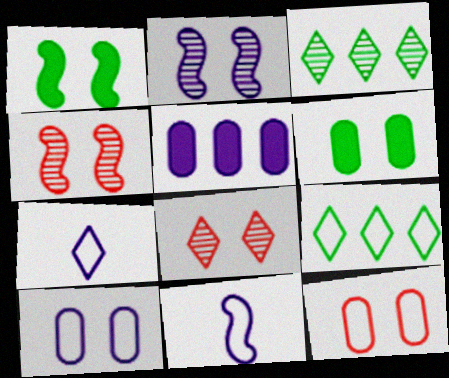[[1, 8, 10], 
[2, 5, 7], 
[9, 11, 12]]